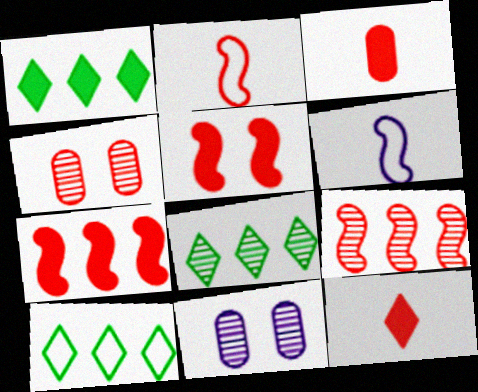[[1, 2, 11], 
[1, 4, 6], 
[1, 8, 10], 
[2, 5, 9]]